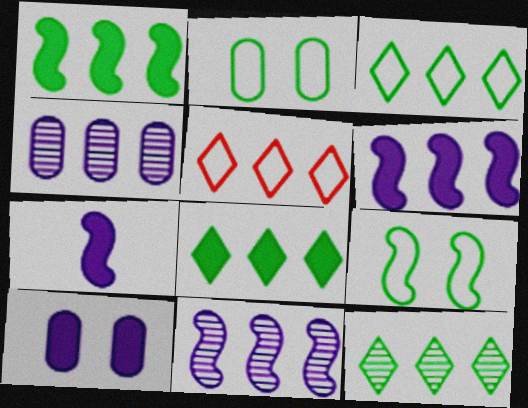[[1, 4, 5], 
[3, 8, 12]]